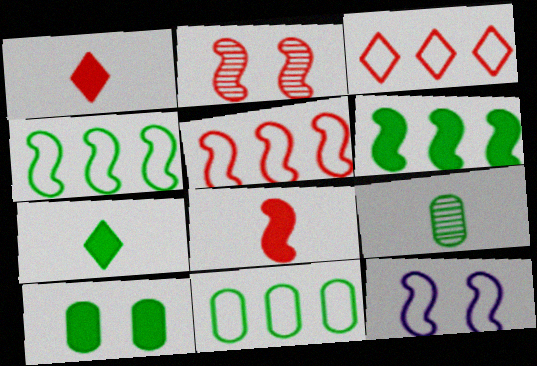[[2, 5, 8], 
[6, 7, 10], 
[9, 10, 11]]